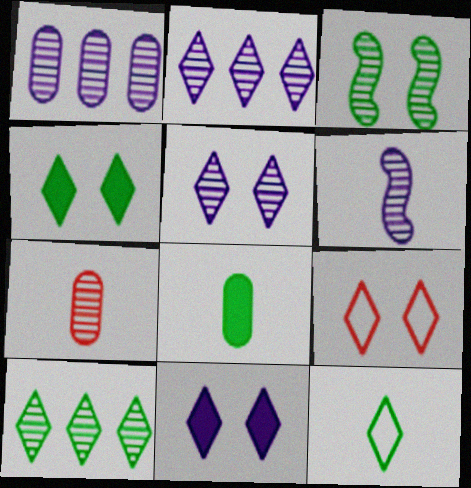[[1, 5, 6], 
[2, 3, 7], 
[4, 5, 9], 
[4, 10, 12]]